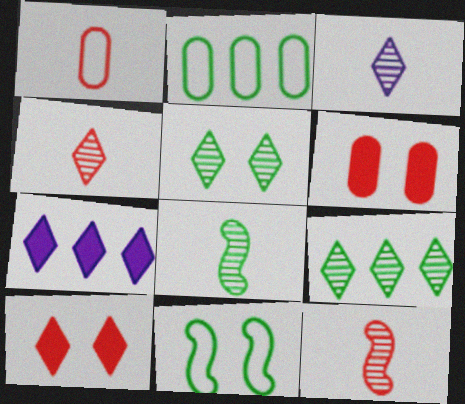[]